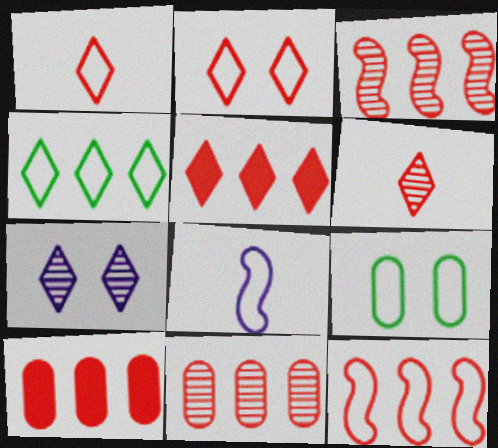[[2, 5, 6], 
[5, 11, 12]]